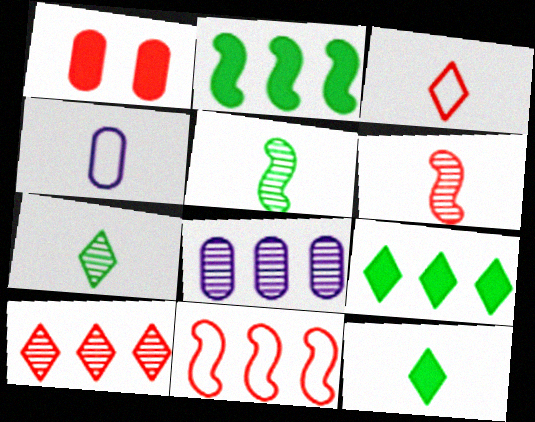[[4, 6, 12], 
[8, 9, 11]]